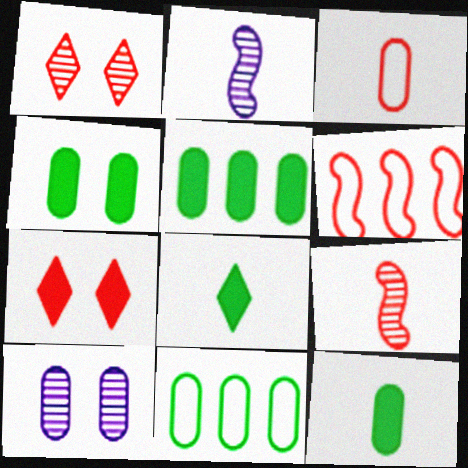[[2, 3, 8], 
[2, 7, 11], 
[3, 5, 10], 
[4, 5, 12], 
[6, 8, 10]]